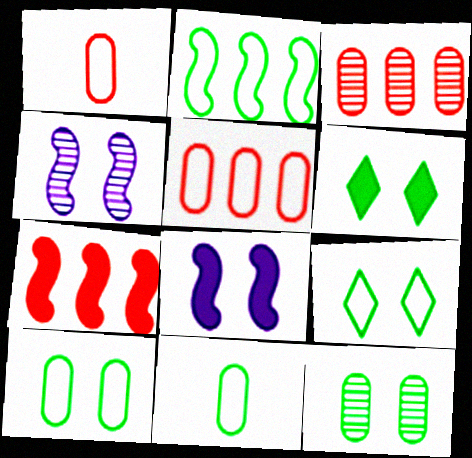[[2, 9, 11]]